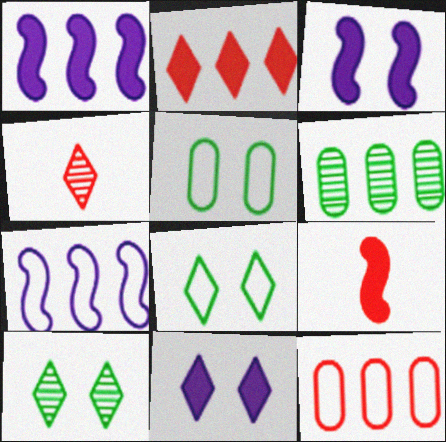[[1, 4, 5], 
[2, 6, 7]]